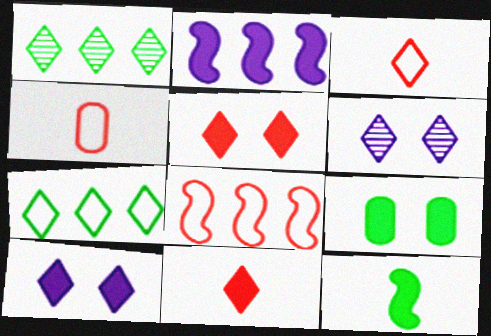[[1, 3, 10], 
[2, 9, 11], 
[6, 7, 11]]